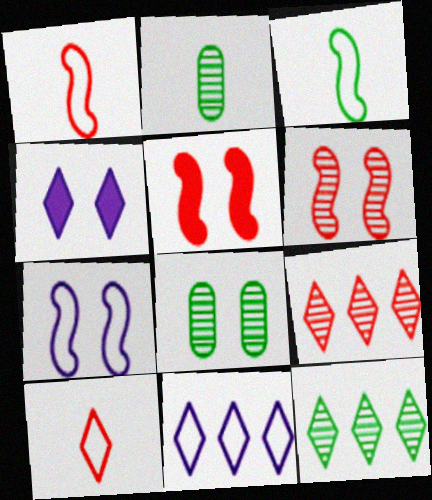[[2, 5, 11], 
[4, 10, 12]]